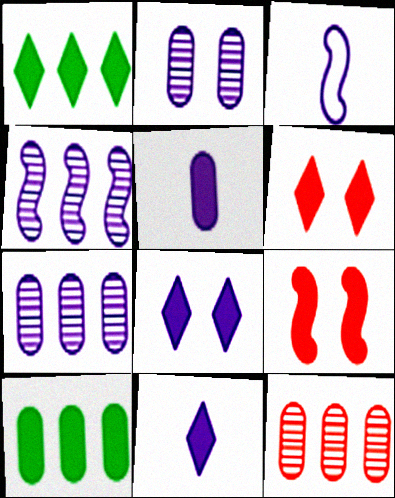[[1, 5, 9], 
[1, 6, 11], 
[3, 7, 8], 
[9, 10, 11]]